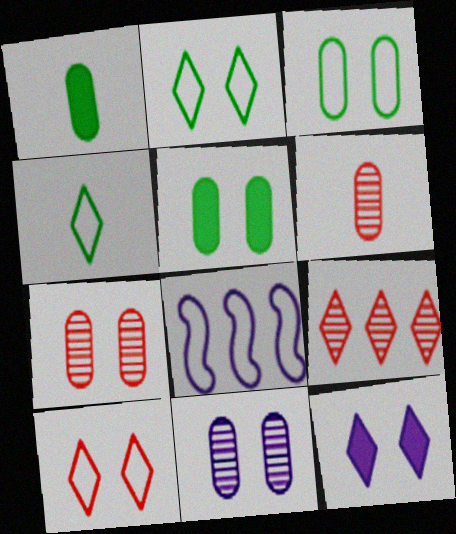[[4, 9, 12]]